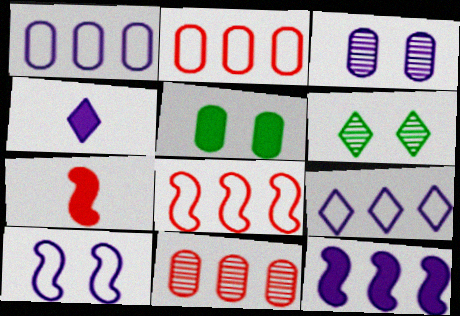[[1, 6, 7]]